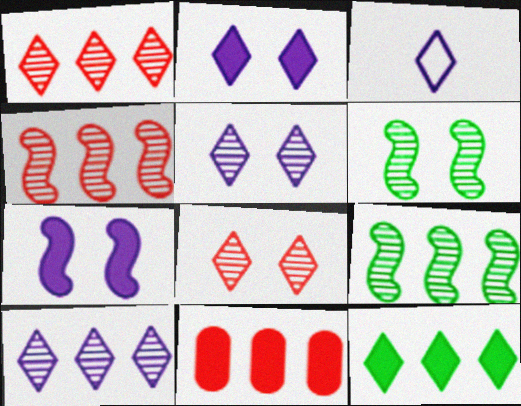[[2, 3, 10], 
[3, 6, 11], 
[3, 8, 12]]